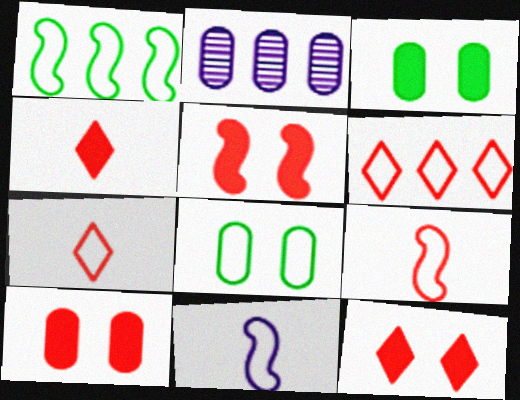[[5, 10, 12], 
[6, 8, 11]]